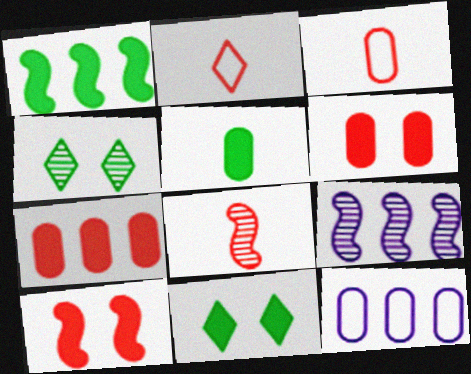[[1, 5, 11], 
[3, 9, 11], 
[8, 11, 12]]